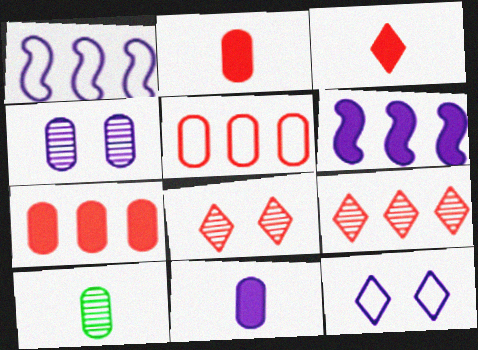[]